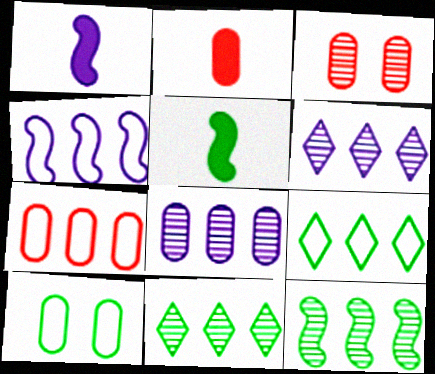[[1, 3, 9], 
[2, 3, 7], 
[2, 8, 10], 
[4, 7, 9], 
[5, 10, 11]]